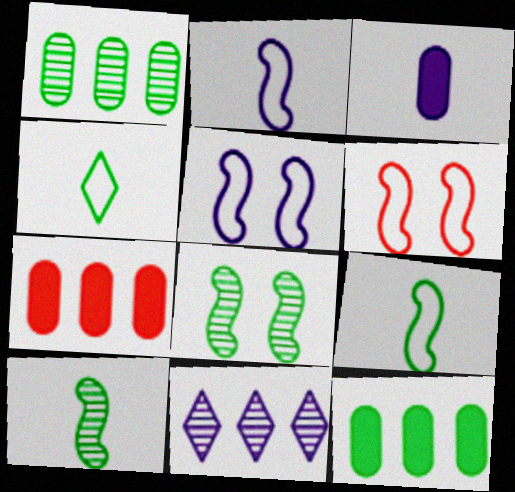[[3, 5, 11], 
[4, 8, 12]]